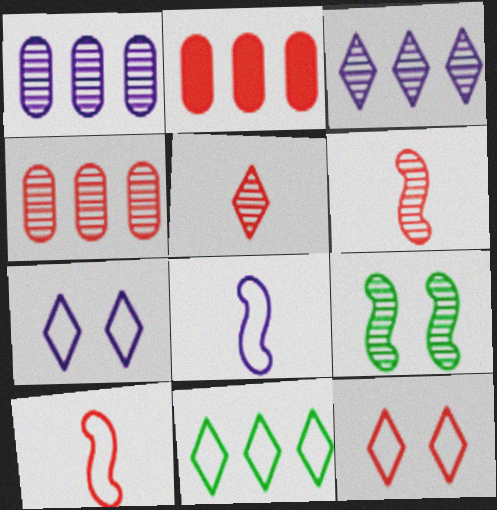[[1, 5, 9], 
[2, 6, 12]]